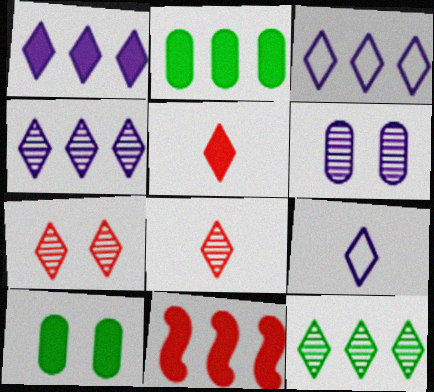[[1, 2, 11], 
[1, 3, 4]]